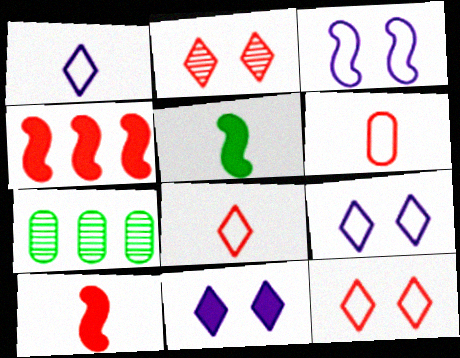[[2, 4, 6], 
[7, 9, 10]]